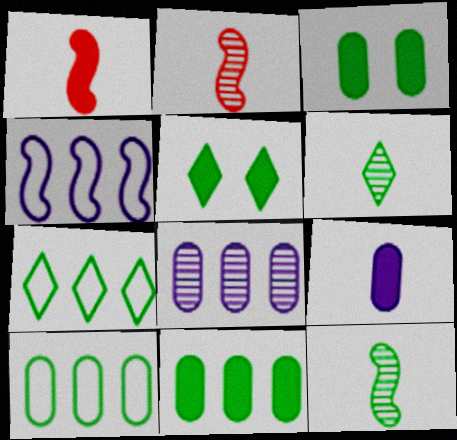[[3, 7, 12], 
[5, 6, 7], 
[5, 10, 12]]